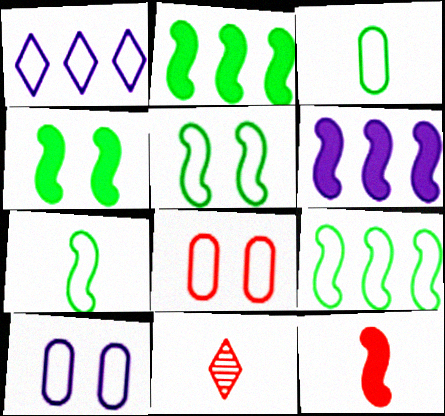[[1, 7, 8], 
[2, 10, 11], 
[4, 6, 12], 
[5, 7, 9]]